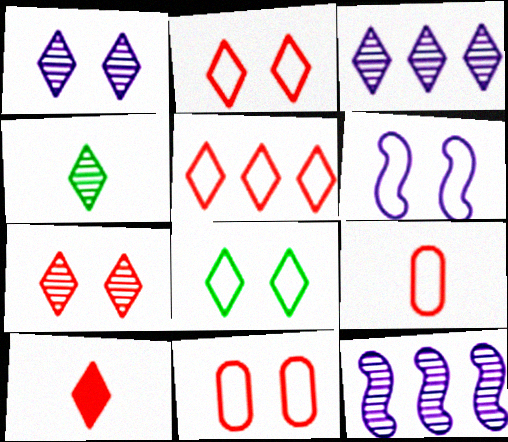[[3, 4, 7], 
[3, 8, 10], 
[5, 7, 10], 
[6, 8, 11]]